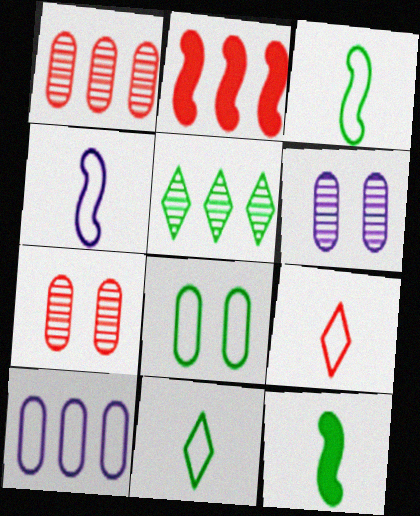[[2, 5, 10], 
[2, 6, 11], 
[2, 7, 9], 
[5, 8, 12]]